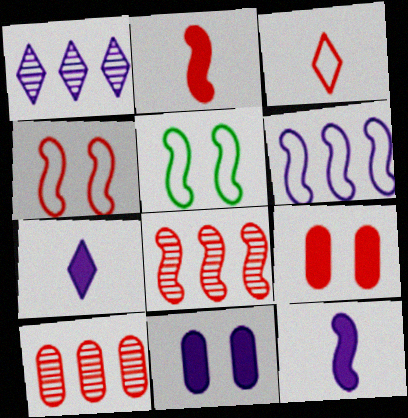[[2, 4, 8], 
[3, 8, 9], 
[5, 7, 10], 
[5, 8, 12]]